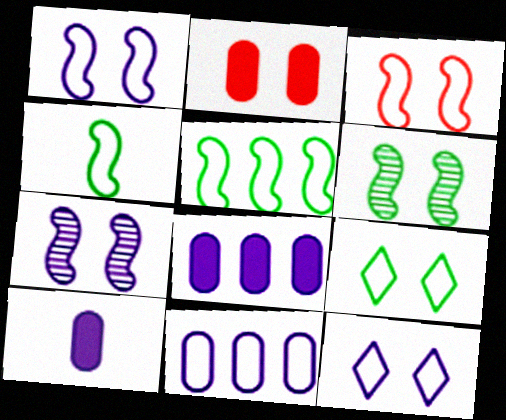[[2, 6, 12], 
[2, 7, 9]]